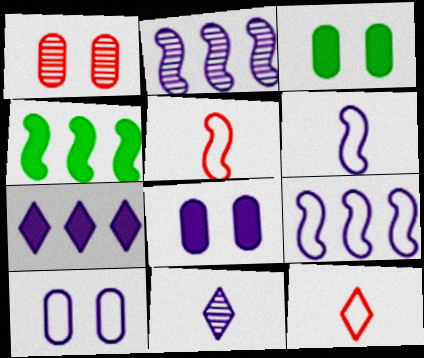[[1, 3, 10], 
[2, 3, 12], 
[8, 9, 11]]